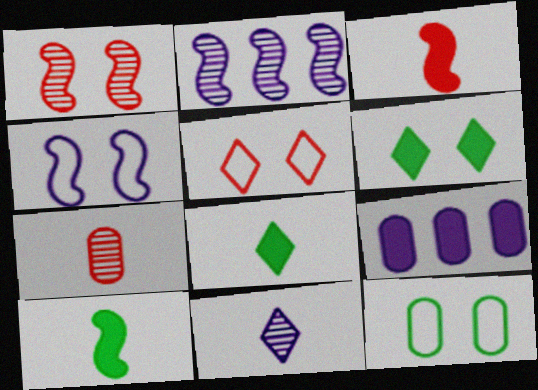[[3, 6, 9], 
[4, 5, 12], 
[4, 9, 11], 
[7, 9, 12]]